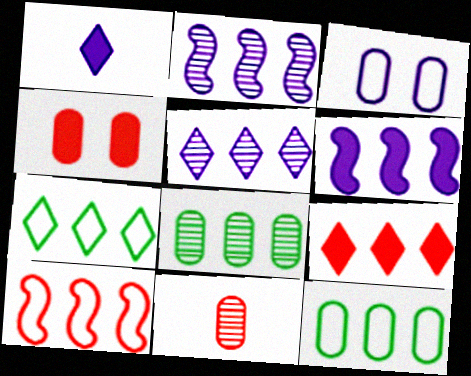[[1, 2, 3], 
[2, 9, 12], 
[5, 7, 9]]